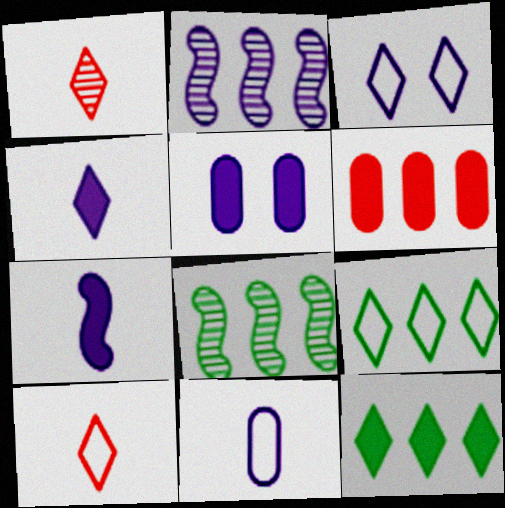[[1, 3, 12], 
[2, 6, 9], 
[3, 9, 10], 
[5, 8, 10]]